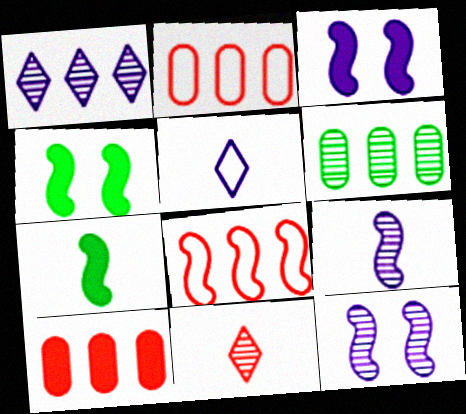[[4, 8, 9], 
[6, 11, 12], 
[7, 8, 12]]